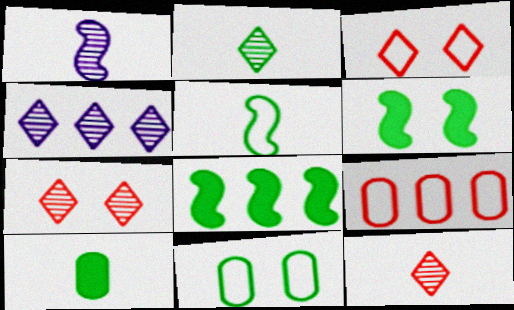[[2, 4, 7], 
[2, 5, 10], 
[2, 8, 11], 
[4, 8, 9]]